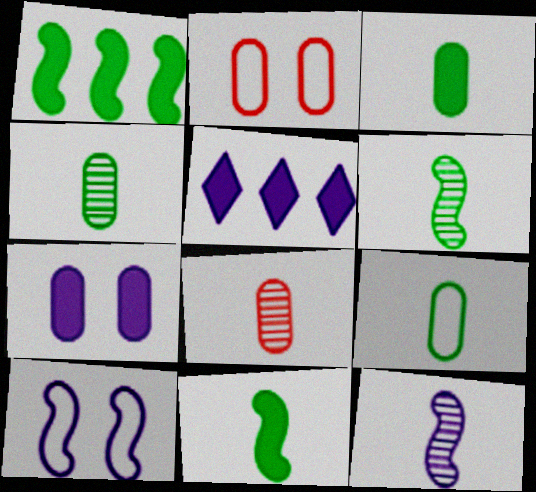[[2, 5, 6], 
[3, 4, 9]]